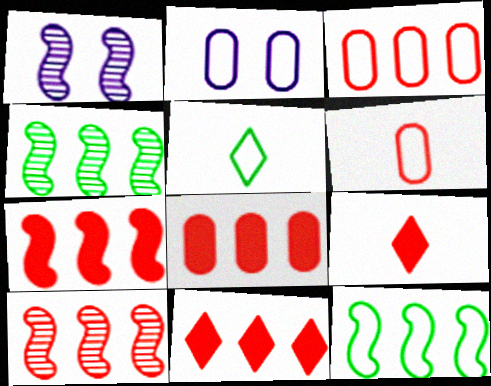[[1, 5, 8], 
[2, 4, 9], 
[3, 10, 11], 
[7, 8, 11]]